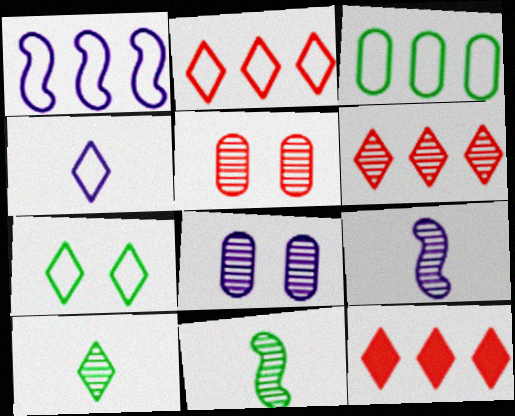[[1, 2, 3], 
[2, 4, 7], 
[2, 6, 12], 
[6, 8, 11]]